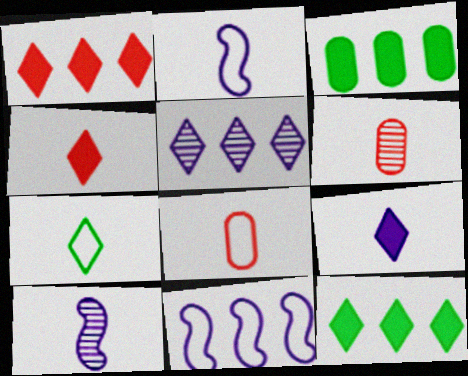[[2, 7, 8]]